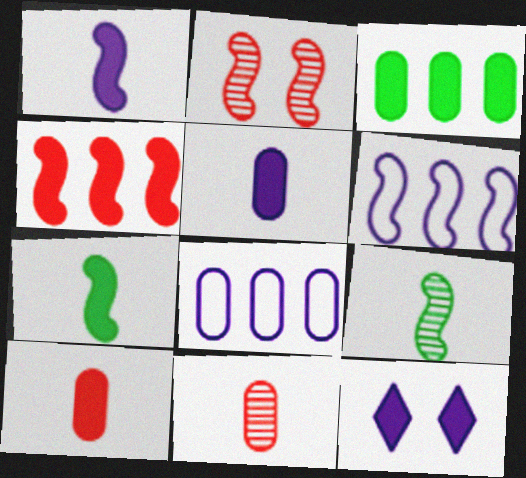[[2, 6, 7]]